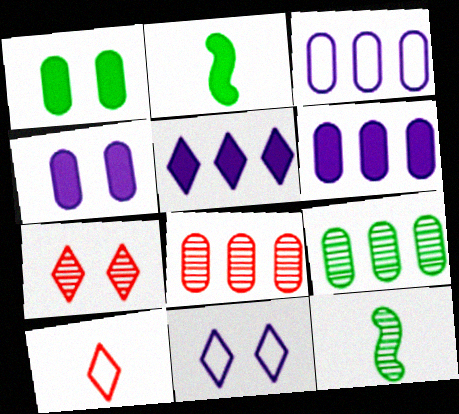[[2, 3, 7], 
[2, 8, 11]]